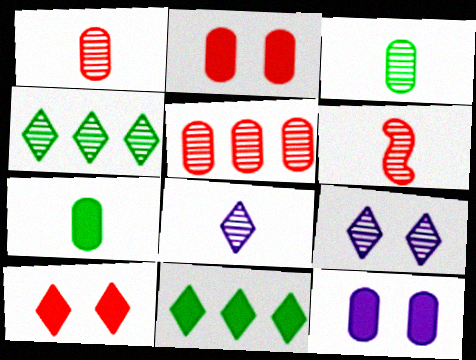[[3, 6, 8]]